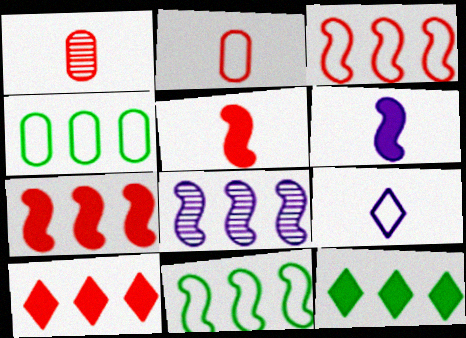[[4, 8, 10], 
[7, 8, 11]]